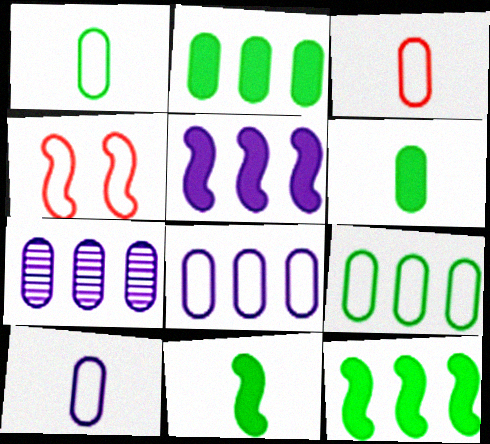[[1, 3, 10]]